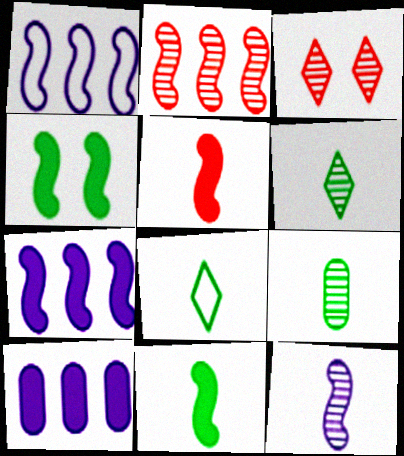[[4, 5, 7], 
[8, 9, 11]]